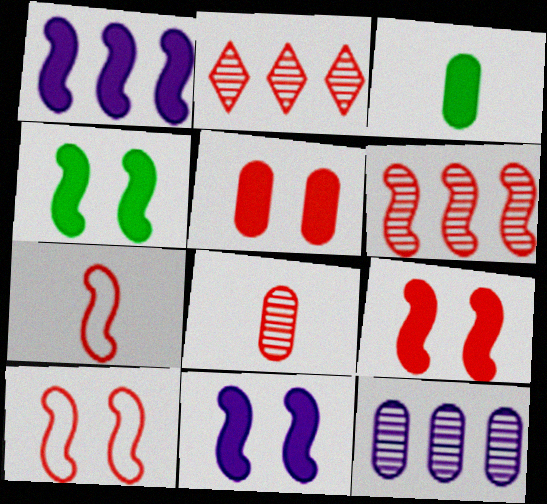[[2, 5, 7], 
[4, 9, 11], 
[6, 7, 9]]